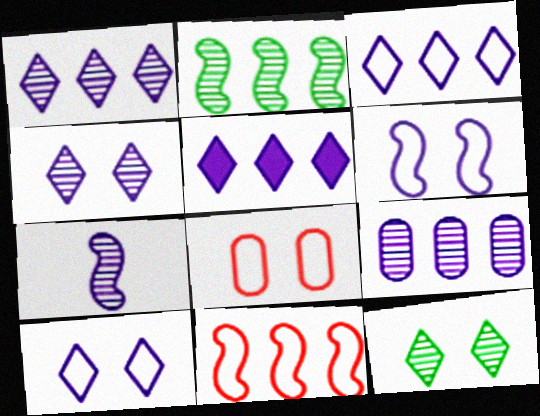[[1, 3, 5], 
[4, 7, 9]]